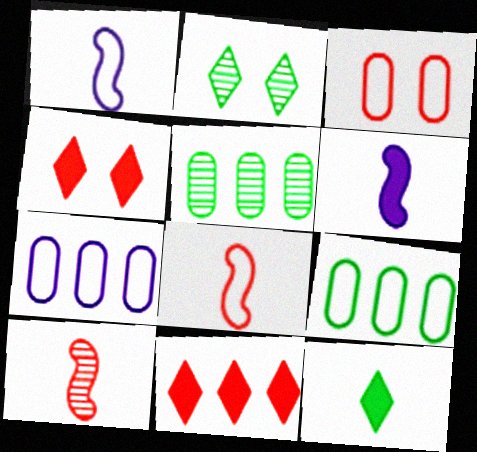[[1, 4, 5], 
[3, 10, 11]]